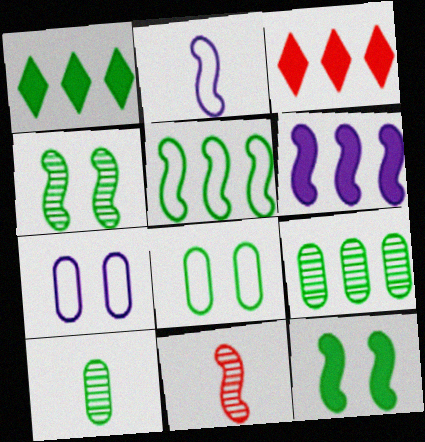[[1, 5, 9], 
[1, 7, 11]]